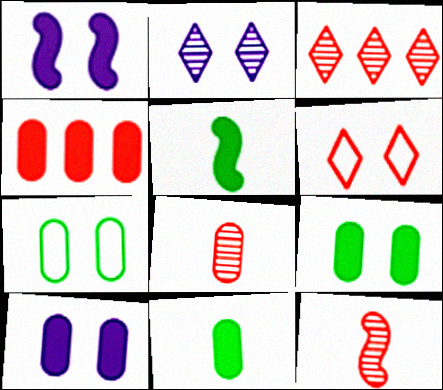[[4, 6, 12], 
[4, 10, 11]]